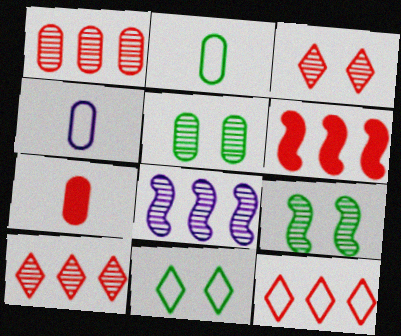[[1, 6, 12], 
[7, 8, 11]]